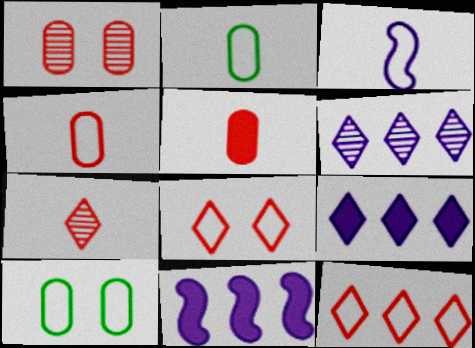[[3, 10, 12], 
[7, 10, 11]]